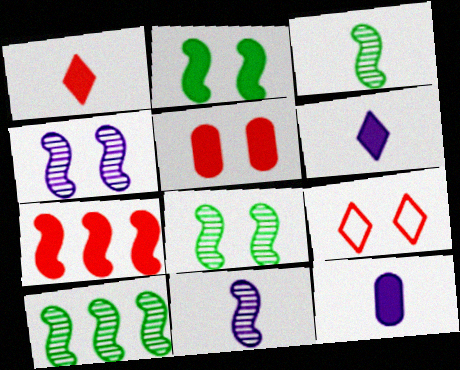[[1, 5, 7], 
[3, 8, 10], 
[9, 10, 12]]